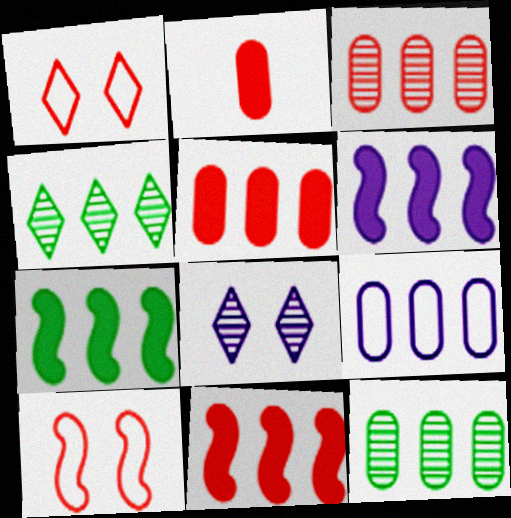[[4, 9, 11], 
[5, 9, 12], 
[6, 7, 11]]